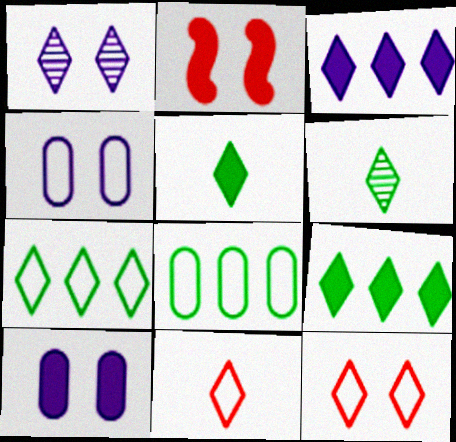[[1, 9, 11], 
[3, 6, 12]]